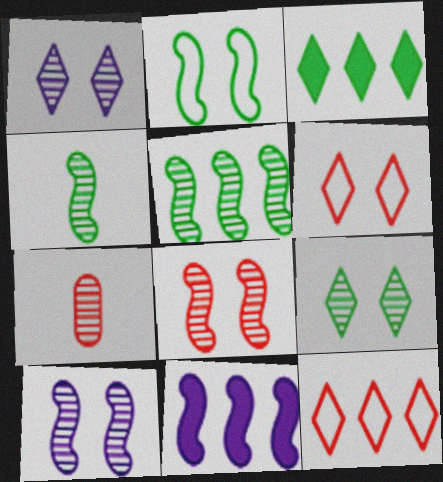[[1, 5, 7]]